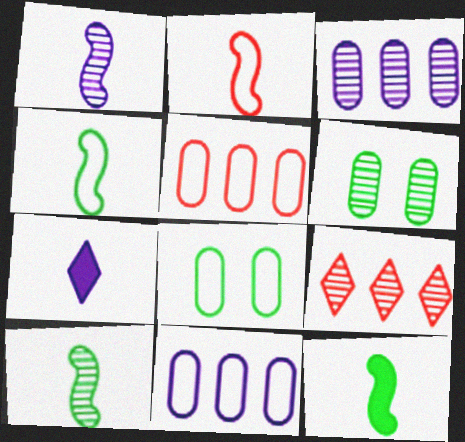[[1, 2, 12], 
[1, 6, 9], 
[4, 10, 12]]